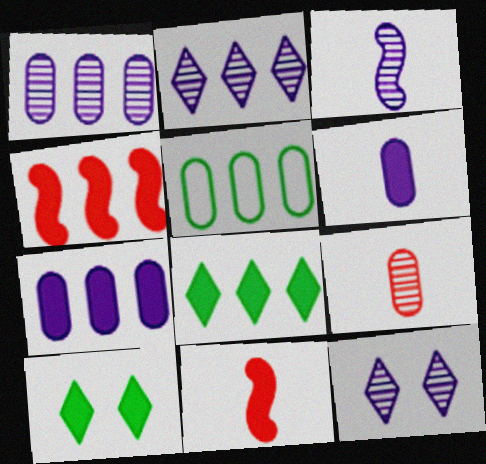[[1, 3, 12], 
[2, 4, 5], 
[4, 6, 10], 
[4, 7, 8], 
[5, 11, 12], 
[7, 10, 11]]